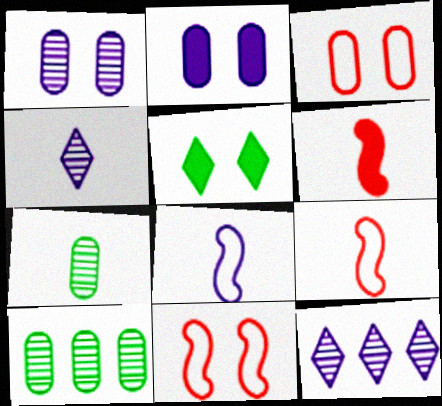[[1, 5, 11], 
[2, 8, 12]]